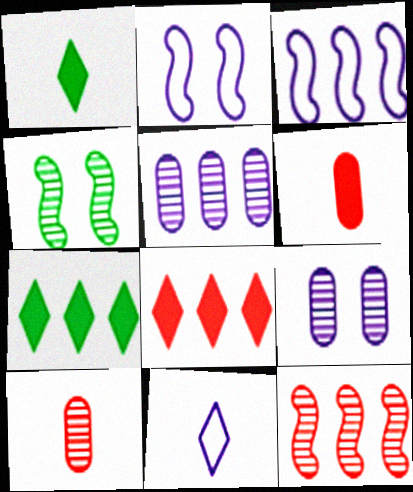[[2, 7, 10]]